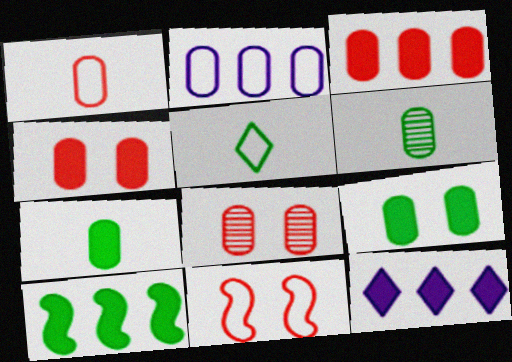[[1, 3, 8], 
[2, 4, 6], 
[2, 5, 11], 
[2, 7, 8], 
[3, 10, 12], 
[6, 11, 12]]